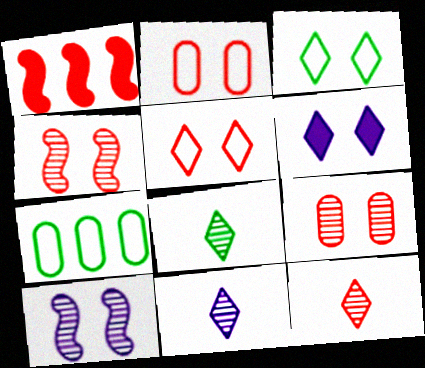[[1, 2, 12], 
[8, 11, 12]]